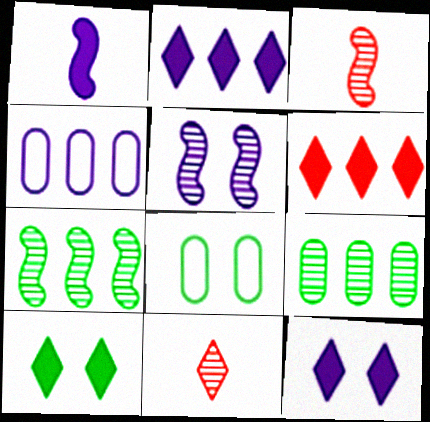[[2, 3, 8], 
[3, 4, 10], 
[3, 5, 7], 
[4, 6, 7], 
[5, 9, 11]]